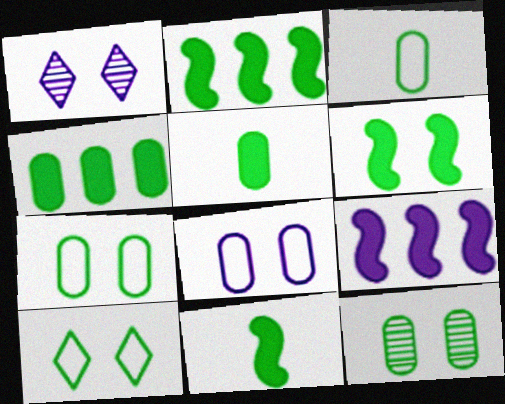[[2, 6, 11], 
[3, 4, 12], 
[6, 10, 12]]